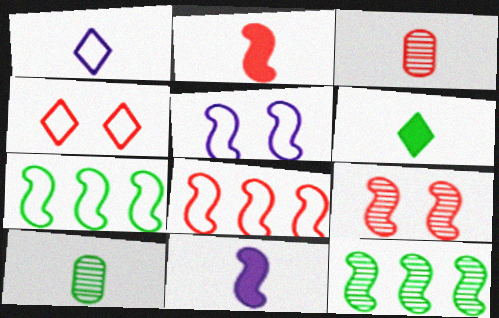[[1, 2, 10], 
[2, 5, 12], 
[2, 8, 9], 
[7, 9, 11]]